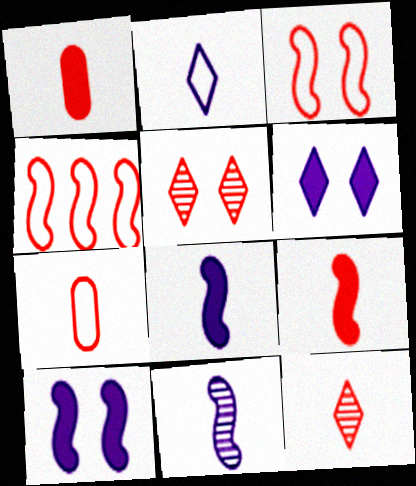[[1, 4, 5], 
[7, 9, 12]]